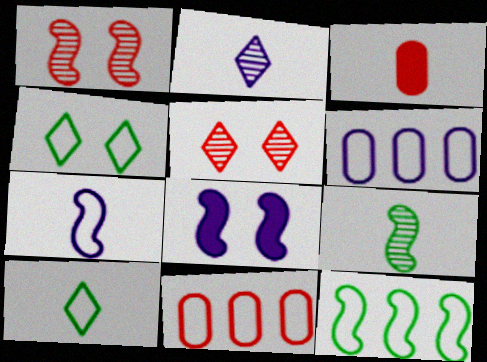[[2, 6, 8], 
[4, 7, 11]]